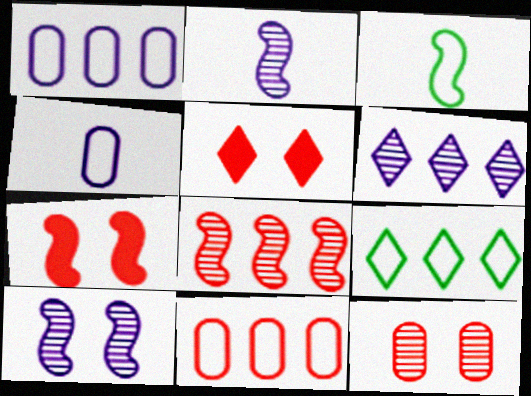[]